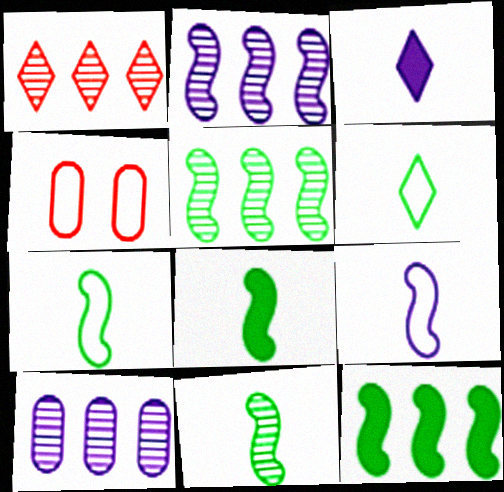[[1, 5, 10], 
[3, 4, 5], 
[7, 8, 11]]